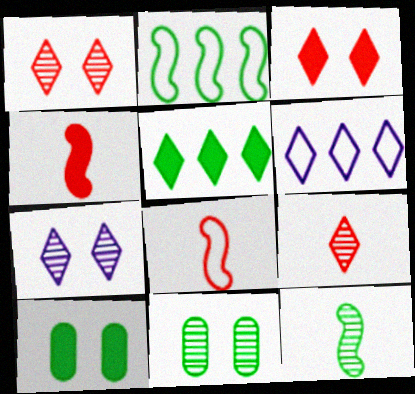[[4, 6, 11]]